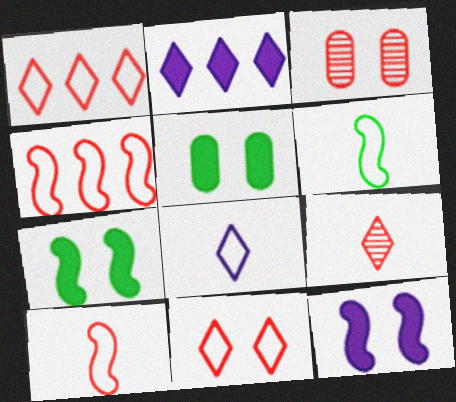[[2, 3, 6]]